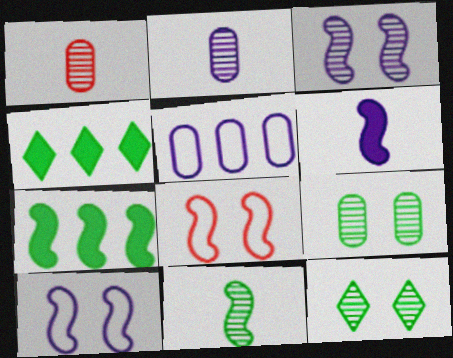[[1, 4, 10], 
[2, 4, 8]]